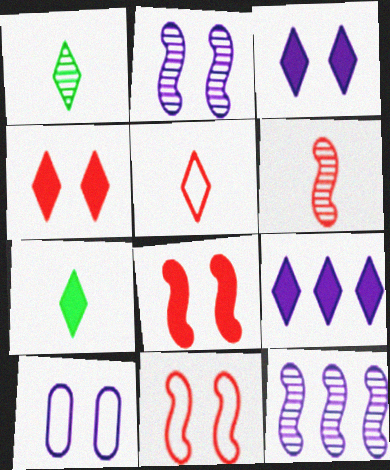[[2, 3, 10], 
[4, 7, 9]]